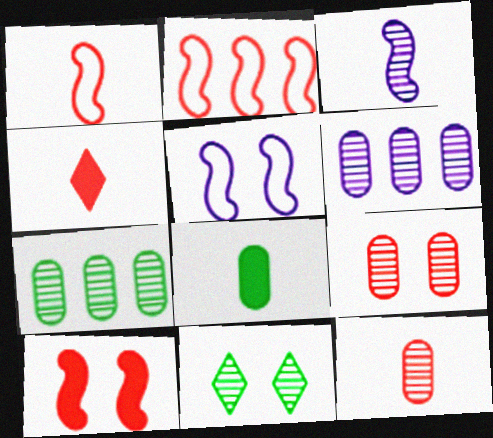[[1, 4, 12], 
[2, 4, 9], 
[4, 5, 7]]